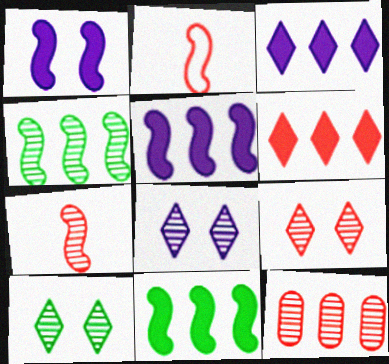[[1, 2, 4], 
[7, 9, 12], 
[8, 9, 10]]